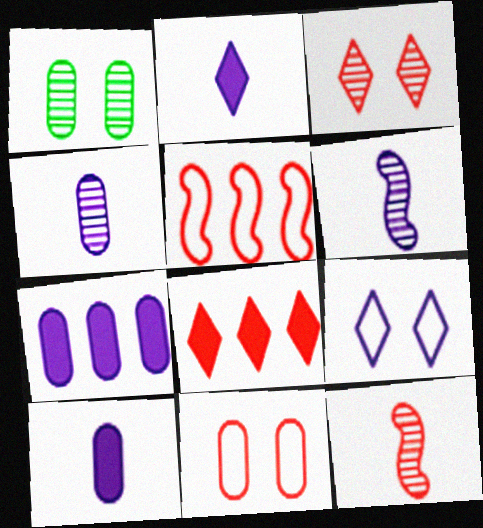[[1, 2, 5], 
[6, 7, 9], 
[8, 11, 12]]